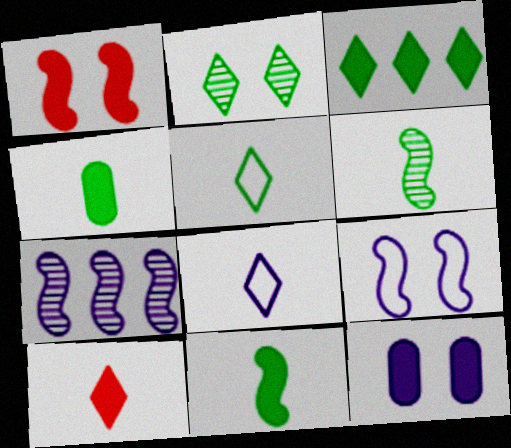[[2, 3, 5], 
[4, 5, 6], 
[7, 8, 12]]